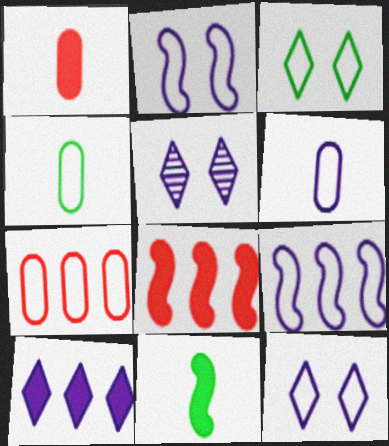[[4, 5, 8], 
[5, 7, 11], 
[6, 9, 12]]